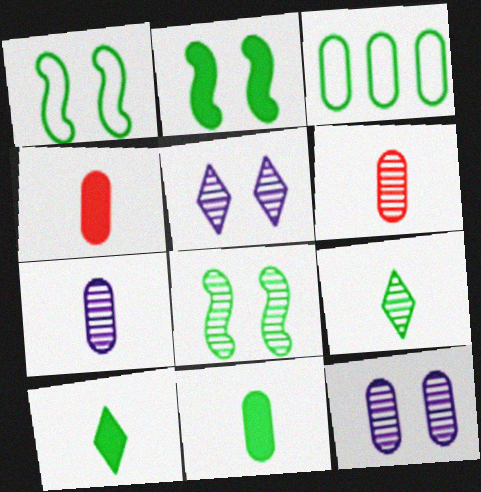[[1, 2, 8], 
[2, 3, 9], 
[3, 4, 12], 
[3, 8, 10]]